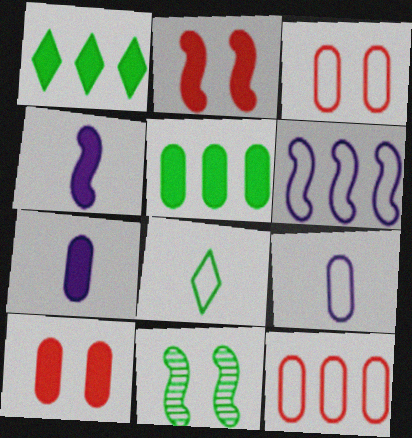[[1, 2, 7], 
[1, 4, 10], 
[3, 6, 8], 
[5, 7, 10], 
[5, 8, 11]]